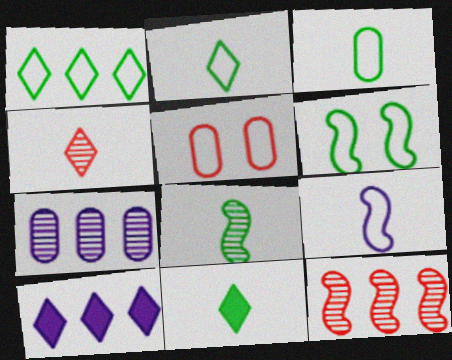[[1, 3, 6], 
[1, 5, 9], 
[3, 8, 11], 
[5, 8, 10]]